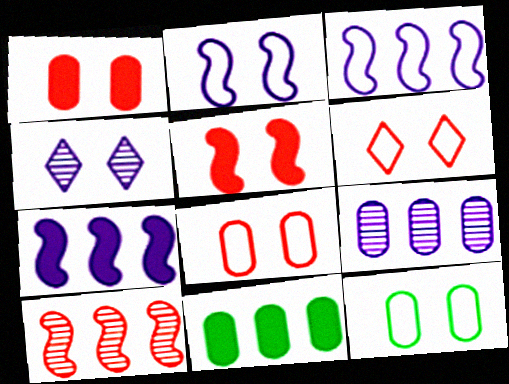[[2, 6, 12], 
[4, 5, 12]]